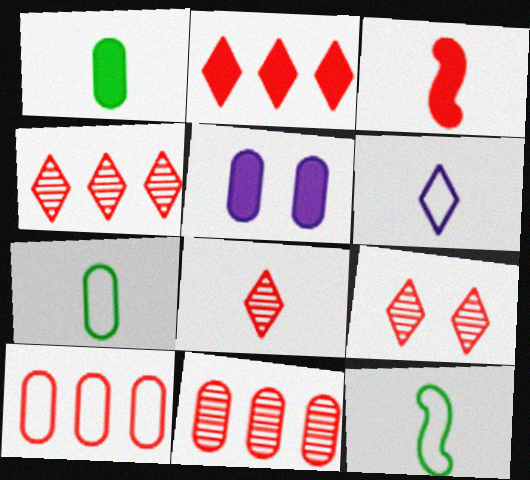[[3, 9, 10], 
[4, 5, 12], 
[4, 8, 9], 
[5, 7, 11]]